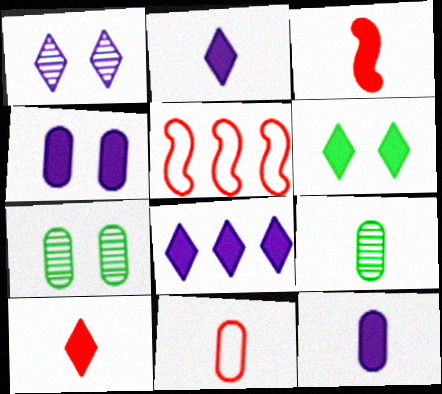[[2, 5, 7], 
[6, 8, 10], 
[9, 11, 12]]